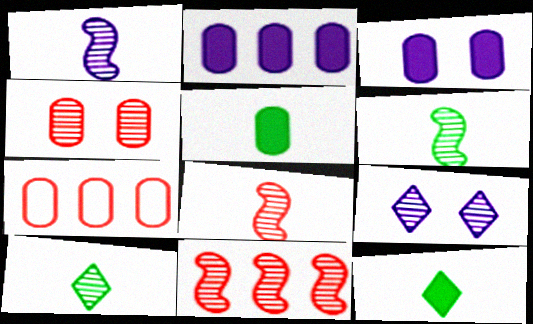[[1, 6, 8]]